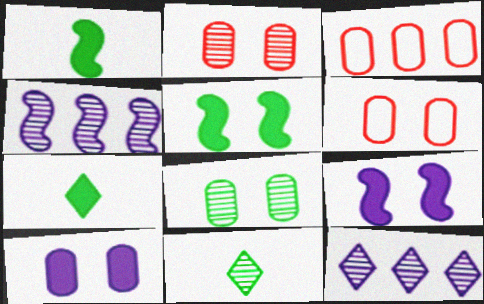[[1, 6, 12], 
[2, 4, 11], 
[3, 9, 11], 
[4, 6, 7], 
[6, 8, 10]]